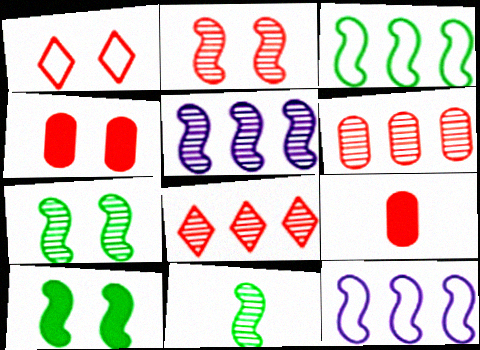[[1, 2, 4], 
[2, 5, 11], 
[3, 10, 11]]